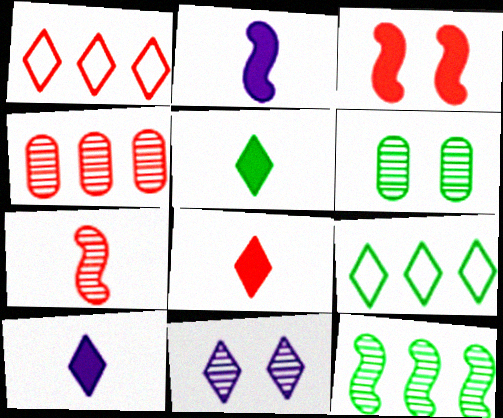[[1, 2, 6], 
[1, 5, 11], 
[5, 8, 10], 
[8, 9, 11]]